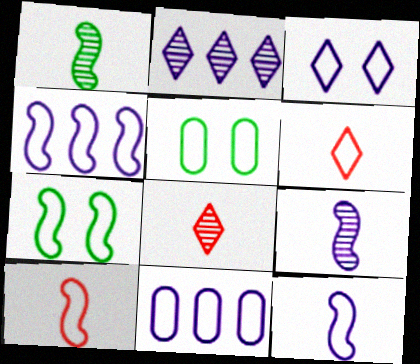[[3, 11, 12], 
[4, 5, 6], 
[4, 7, 10], 
[6, 7, 11]]